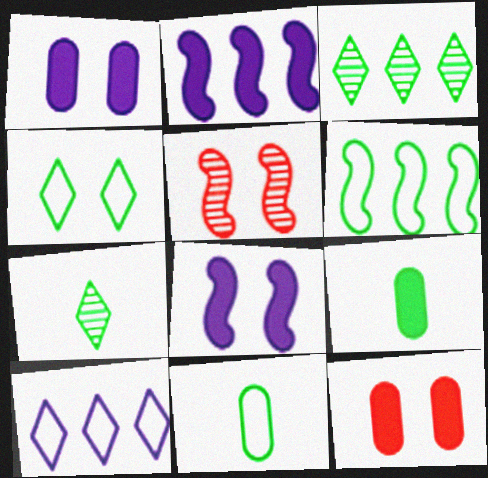[[1, 4, 5], 
[4, 6, 11], 
[5, 9, 10]]